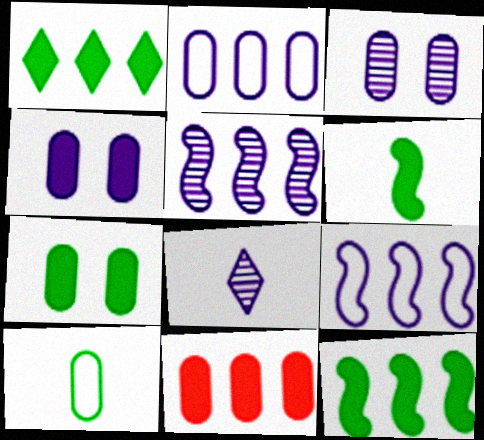[[1, 6, 7], 
[3, 5, 8], 
[3, 10, 11], 
[4, 8, 9]]